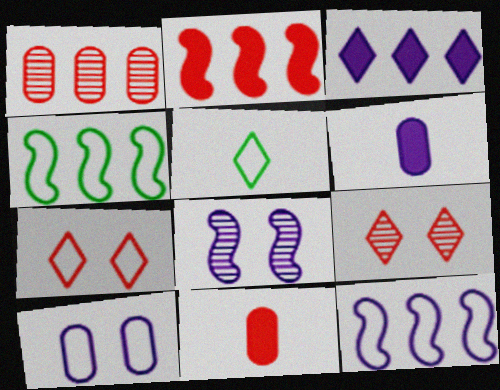[[1, 3, 4], 
[3, 5, 9], 
[4, 6, 9]]